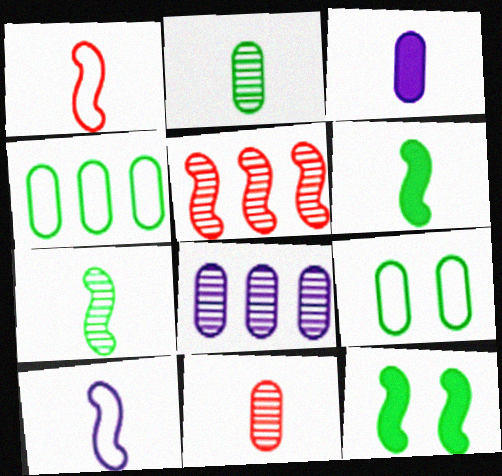[[5, 10, 12]]